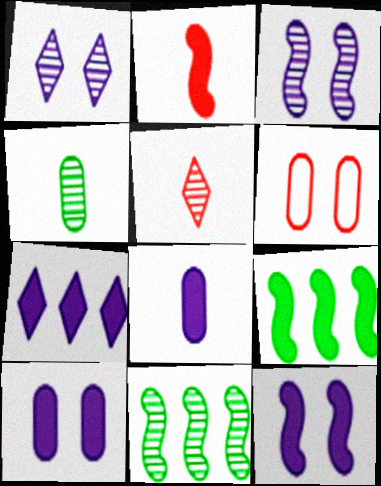[[2, 9, 12], 
[7, 8, 12]]